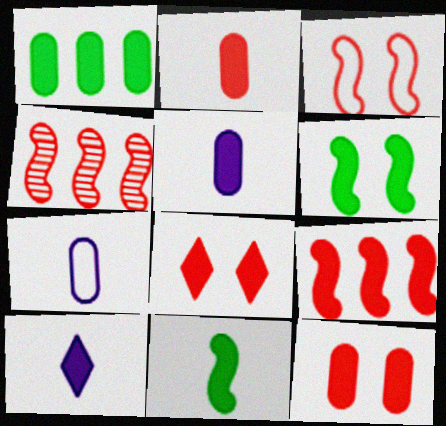[[1, 5, 12], 
[2, 8, 9], 
[2, 10, 11]]